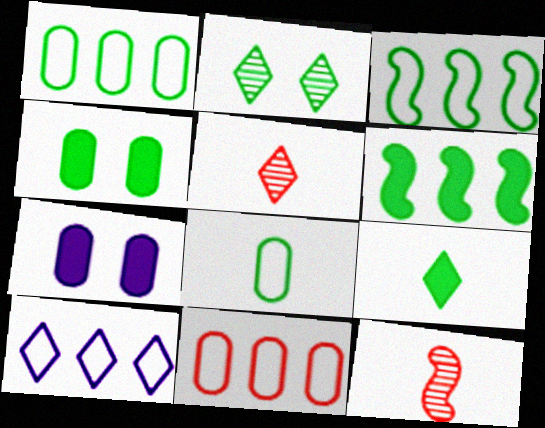[[2, 6, 8], 
[3, 5, 7], 
[3, 10, 11], 
[4, 6, 9], 
[4, 10, 12]]